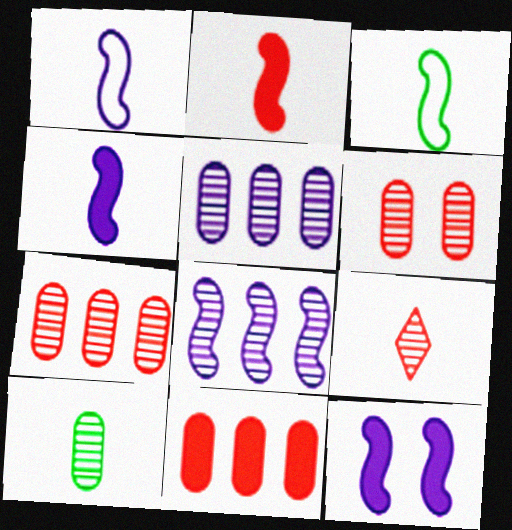[[1, 8, 12], 
[5, 6, 10]]